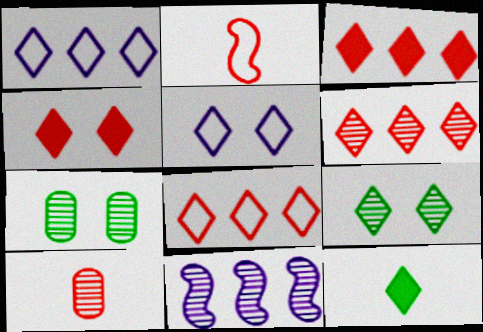[[3, 6, 8], 
[4, 5, 9], 
[5, 6, 12], 
[9, 10, 11]]